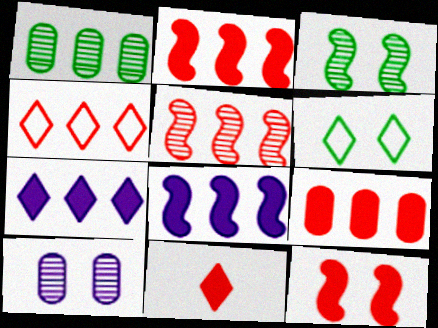[[1, 4, 8], 
[4, 5, 9], 
[6, 10, 12], 
[9, 11, 12]]